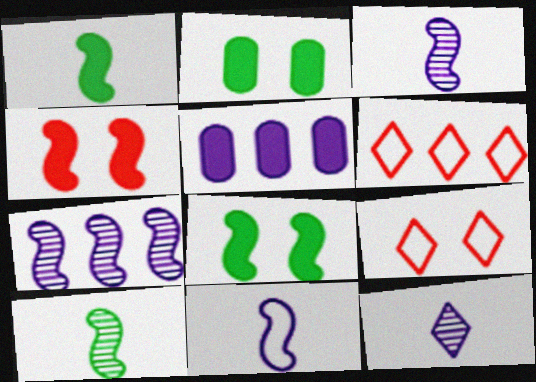[[2, 3, 6], 
[5, 9, 10]]